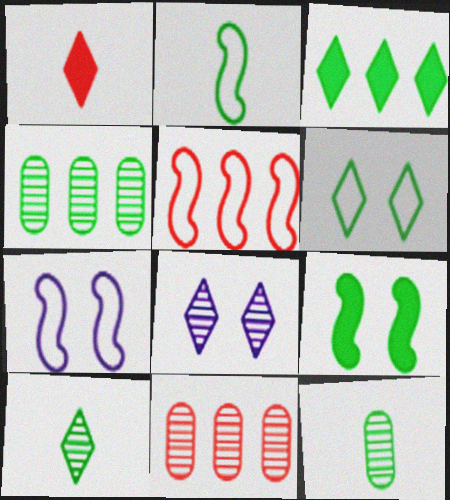[[1, 4, 7], 
[2, 5, 7], 
[3, 6, 10]]